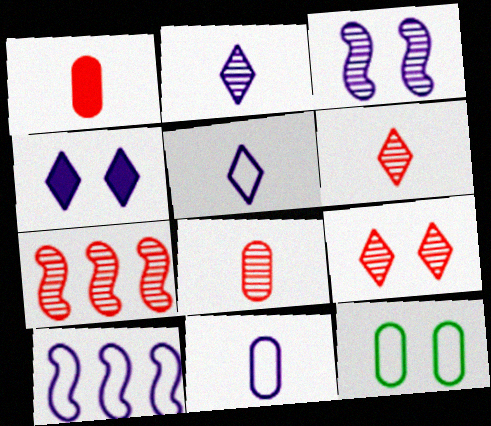[[7, 8, 9]]